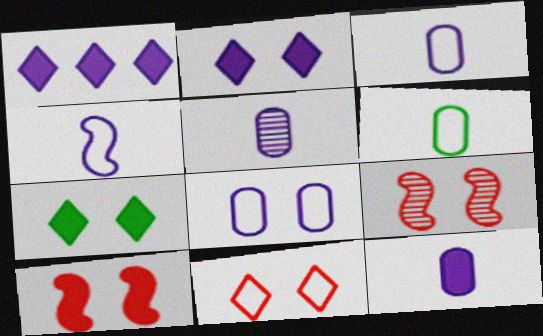[[1, 6, 9], 
[3, 5, 12], 
[7, 8, 9]]